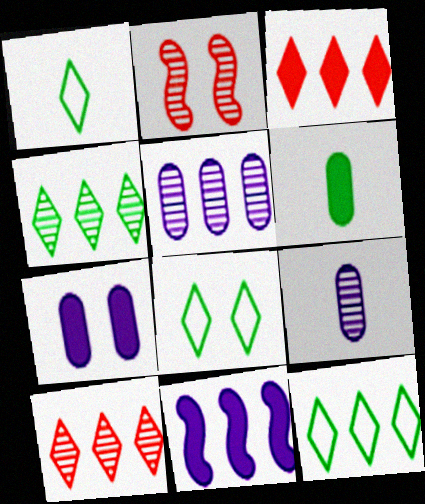[[1, 8, 12], 
[2, 4, 9], 
[2, 7, 8]]